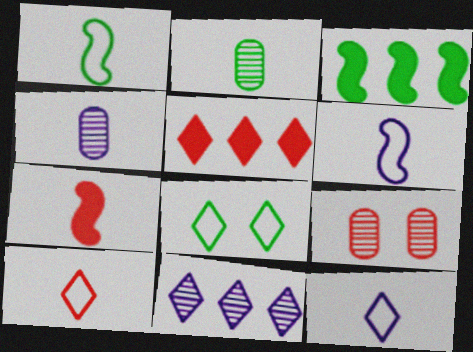[[2, 3, 8], 
[2, 7, 12], 
[3, 9, 12]]